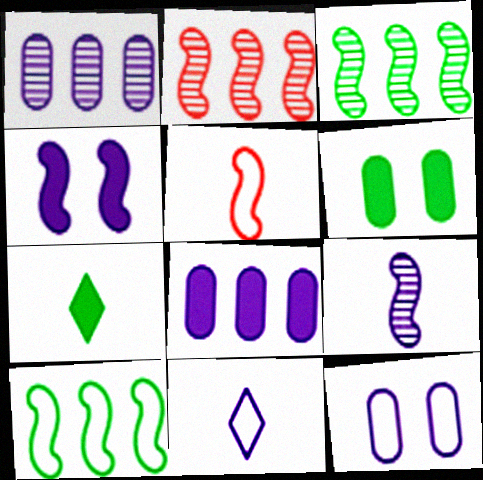[[1, 4, 11], 
[2, 6, 11], 
[2, 7, 12], 
[3, 4, 5]]